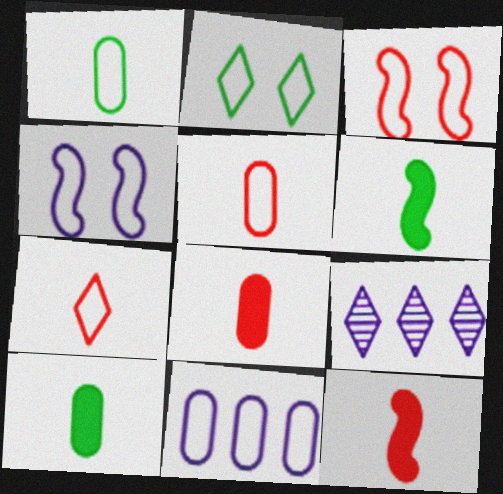[[3, 9, 10]]